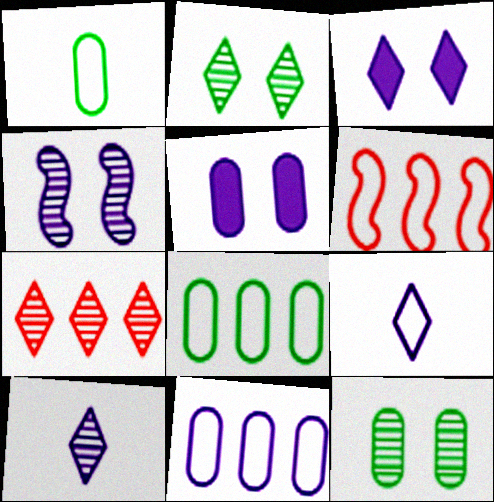[[2, 7, 10]]